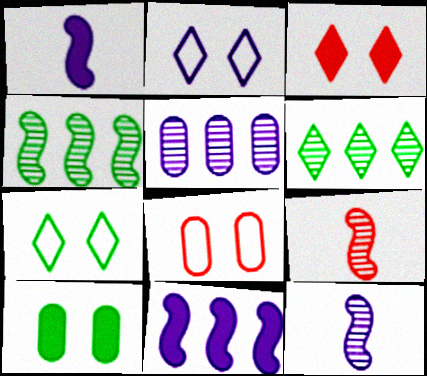[[1, 2, 5], 
[1, 6, 8]]